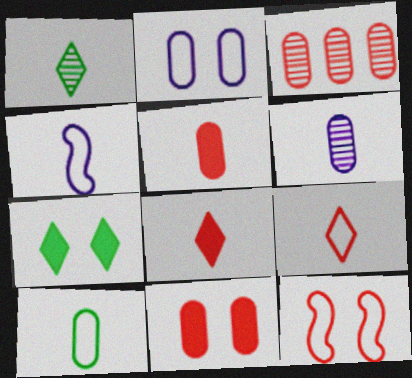[[1, 4, 5], 
[3, 4, 7], 
[3, 8, 12], 
[4, 9, 10], 
[5, 6, 10]]